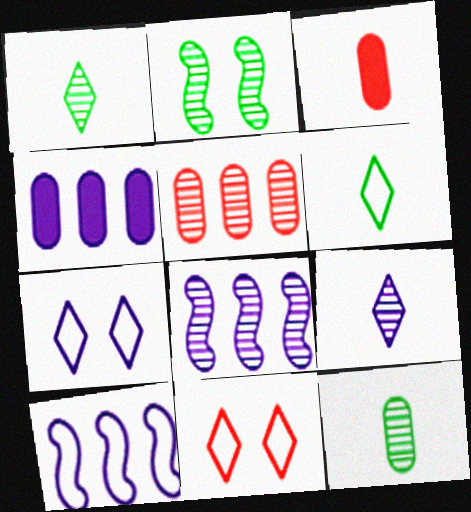[[2, 5, 9]]